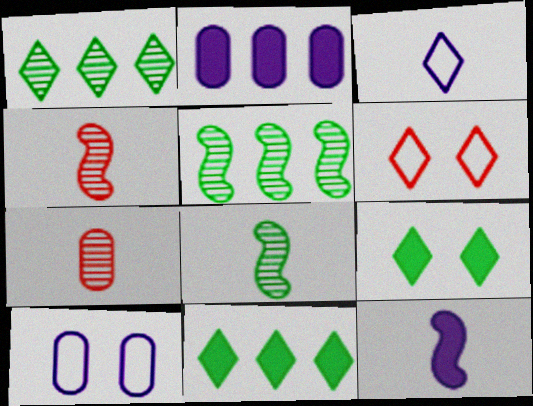[[2, 6, 8], 
[4, 10, 11]]